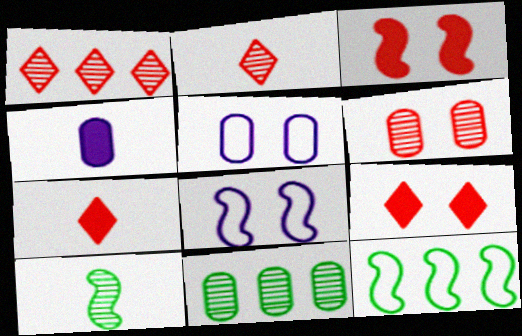[[7, 8, 11]]